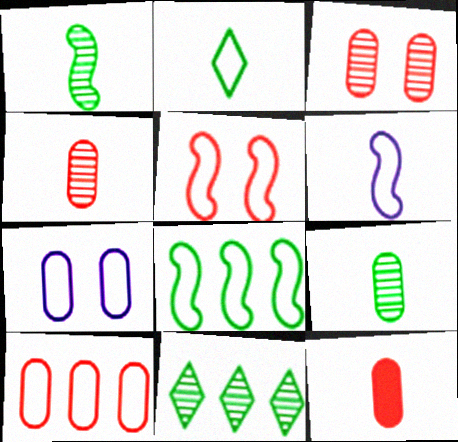[[3, 10, 12], 
[5, 6, 8]]